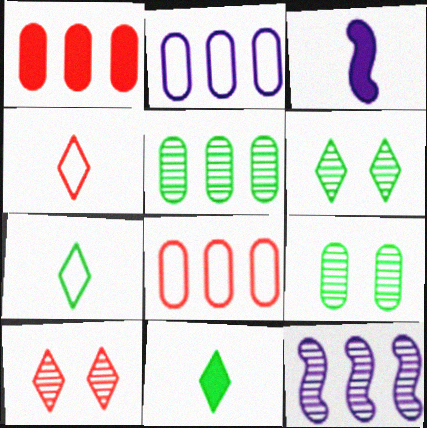[[1, 2, 5], 
[3, 6, 8]]